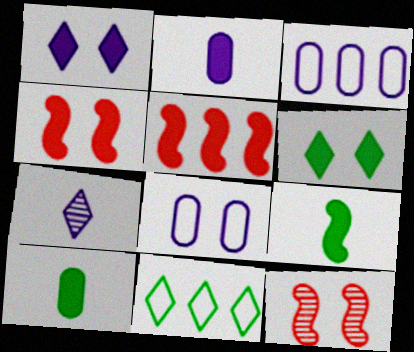[[1, 5, 10], 
[2, 5, 6], 
[2, 11, 12], 
[6, 8, 12]]